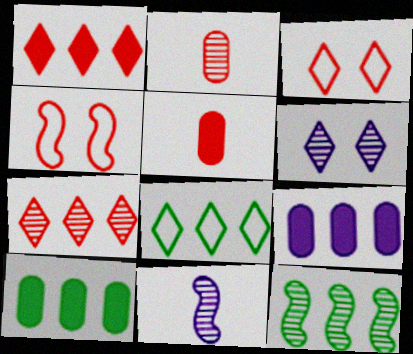[[1, 2, 4], 
[2, 6, 12], 
[3, 10, 11], 
[4, 5, 7], 
[8, 10, 12]]